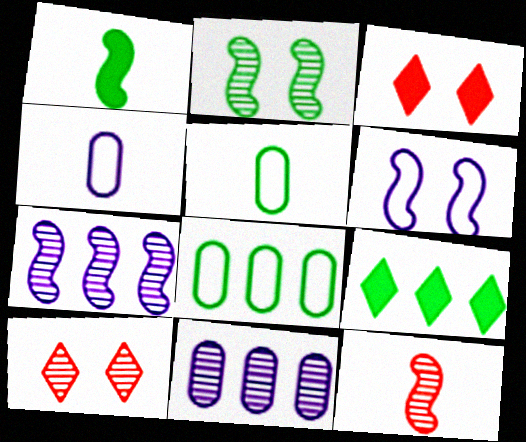[[2, 5, 9], 
[2, 7, 12], 
[3, 5, 7]]